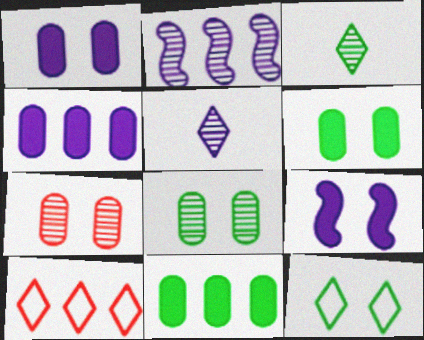[[2, 3, 7], 
[2, 10, 11], 
[7, 9, 12]]